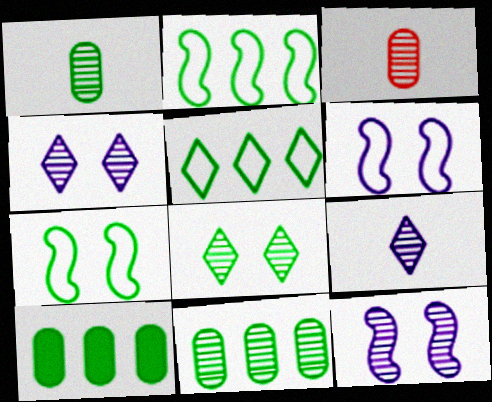[]